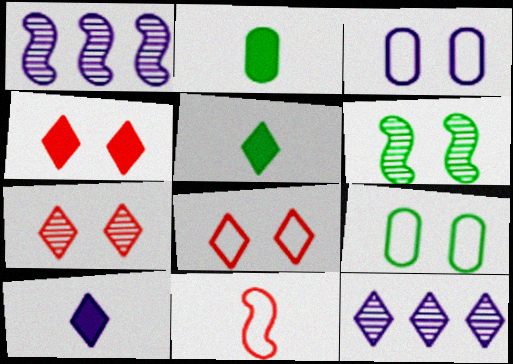[[1, 2, 8], 
[1, 3, 10], 
[3, 4, 6], 
[4, 7, 8], 
[5, 8, 12]]